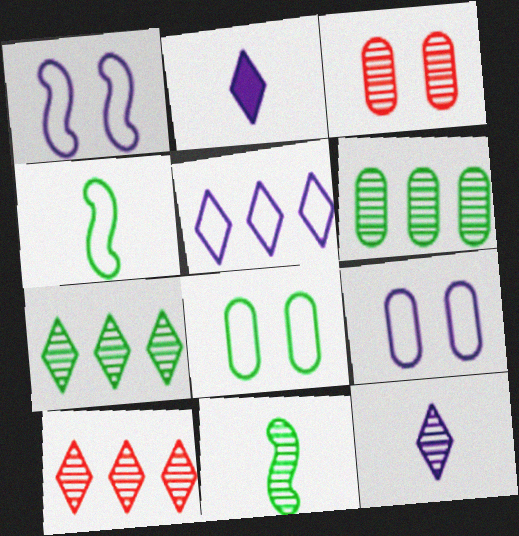[]